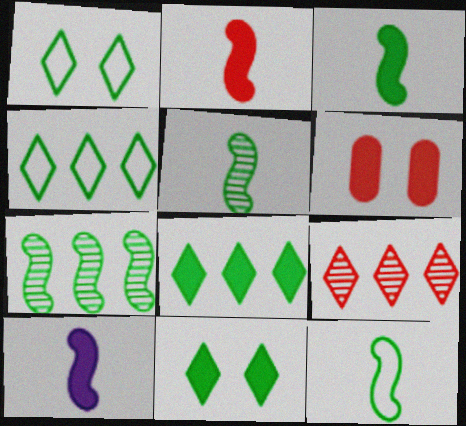[[2, 3, 10], 
[3, 5, 12], 
[6, 8, 10]]